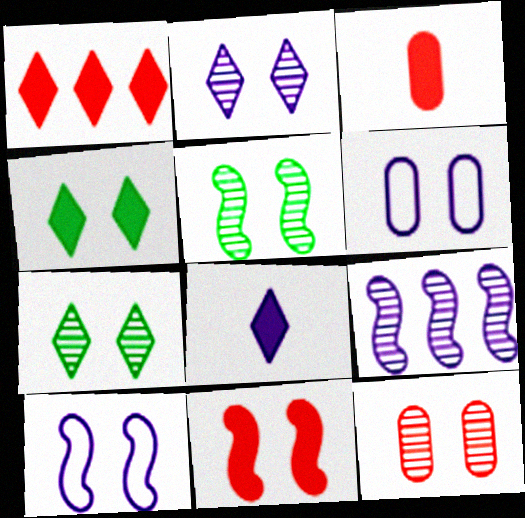[[1, 3, 11], 
[1, 4, 8], 
[2, 5, 12], 
[4, 10, 12], 
[5, 10, 11], 
[6, 7, 11], 
[6, 8, 9]]